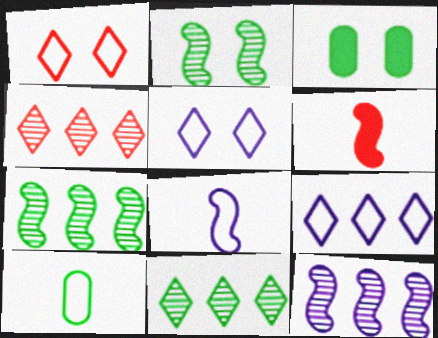[[3, 4, 8]]